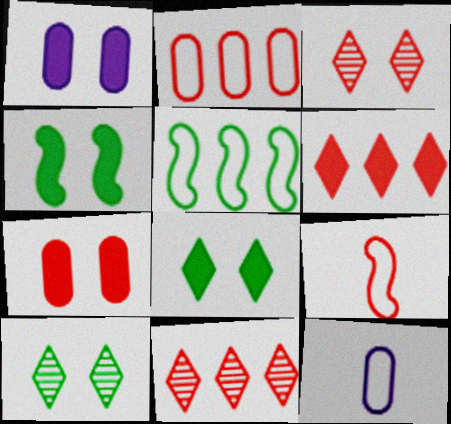[[4, 11, 12], 
[7, 9, 11]]